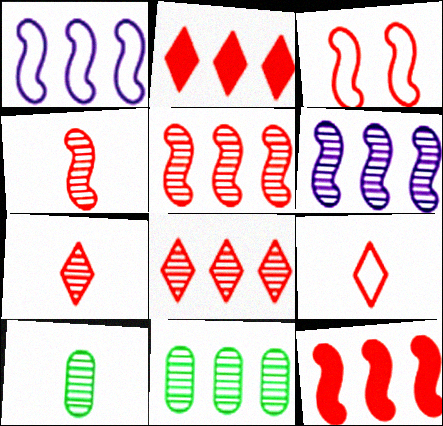[[1, 2, 11], 
[3, 4, 12], 
[6, 8, 11]]